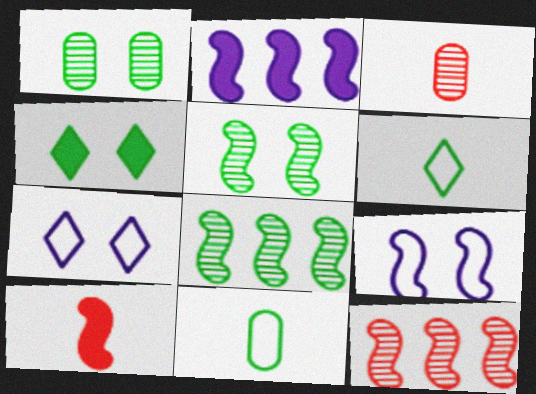[[4, 8, 11], 
[8, 9, 10]]